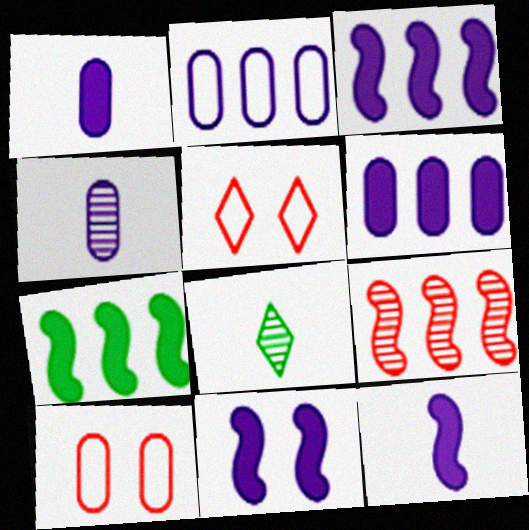[[3, 8, 10], 
[3, 11, 12], 
[4, 5, 7]]